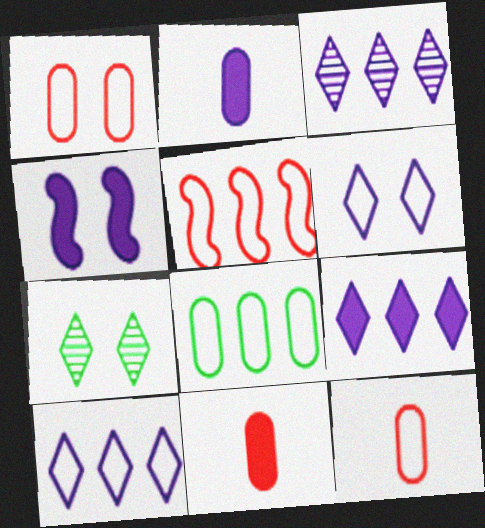[[1, 4, 7], 
[2, 4, 9], 
[2, 5, 7], 
[3, 9, 10], 
[5, 8, 10]]